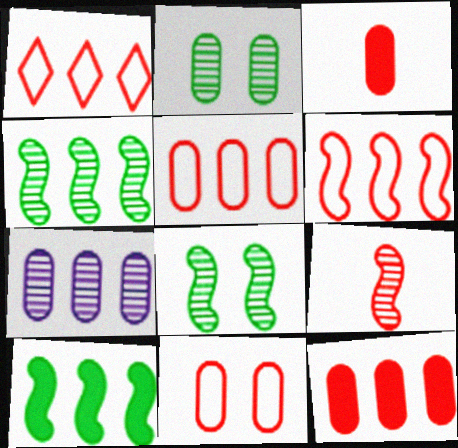[[1, 5, 6], 
[1, 7, 10]]